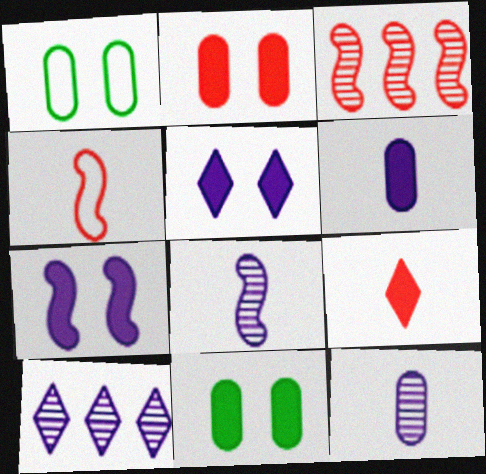[[4, 10, 11]]